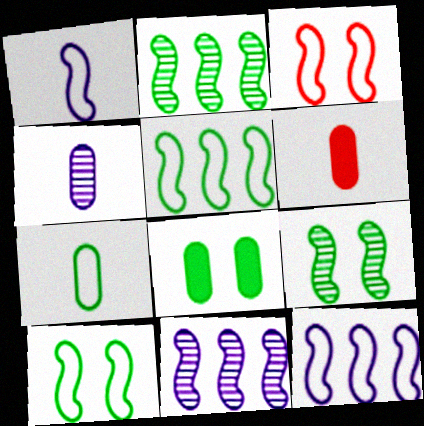[[1, 3, 5], 
[4, 6, 7]]